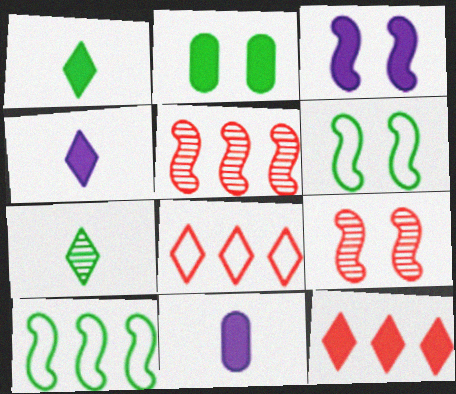[[2, 7, 10], 
[3, 6, 9]]